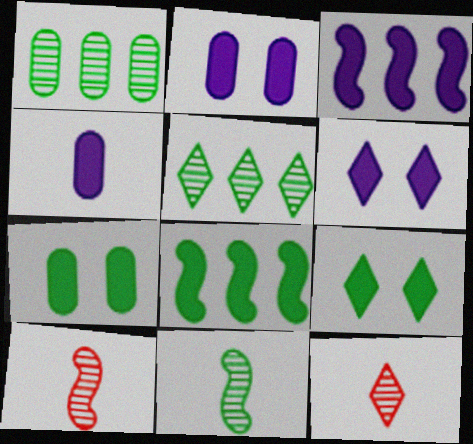[[3, 4, 6]]